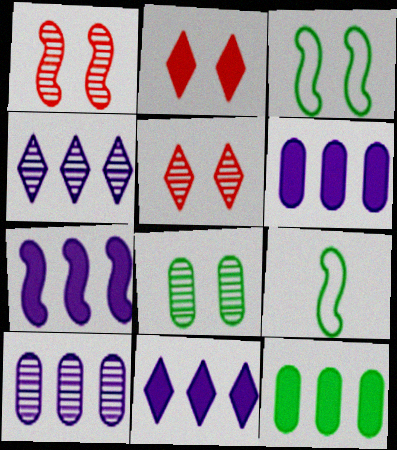[[1, 7, 9], 
[2, 9, 10], 
[5, 6, 9], 
[6, 7, 11]]